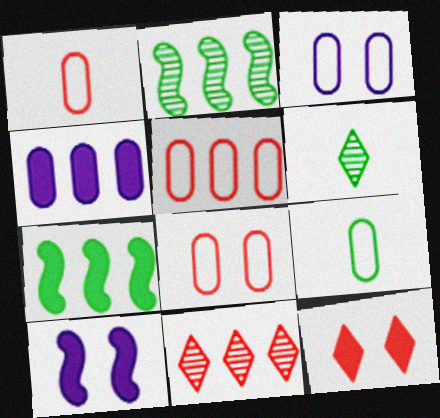[[1, 5, 8], 
[3, 5, 9], 
[5, 6, 10], 
[9, 10, 11]]